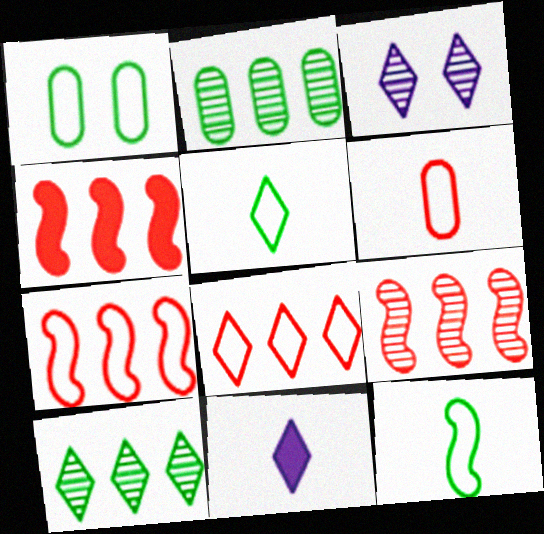[[1, 9, 11], 
[4, 7, 9]]